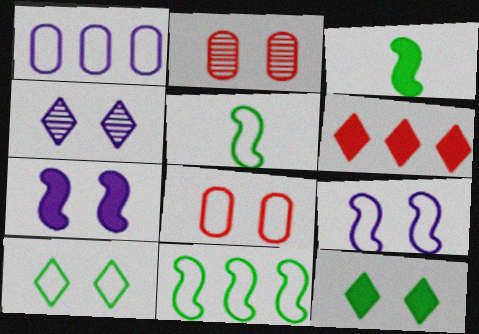[[2, 7, 10], 
[2, 9, 12], 
[8, 9, 10]]